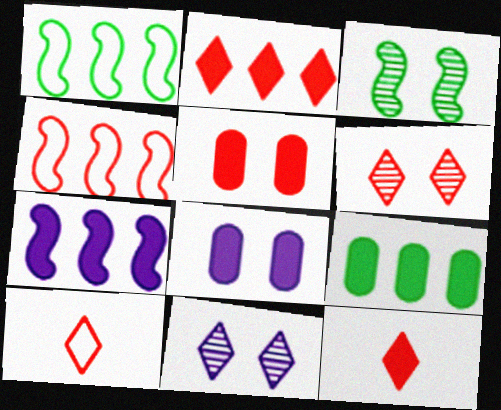[[2, 6, 10], 
[2, 7, 9]]